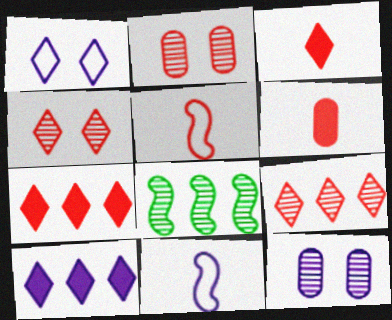[[1, 6, 8], 
[2, 5, 7], 
[10, 11, 12]]